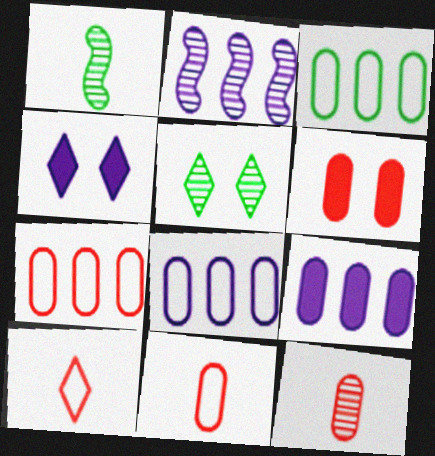[[1, 4, 7], 
[2, 5, 12], 
[3, 7, 8], 
[6, 7, 12]]